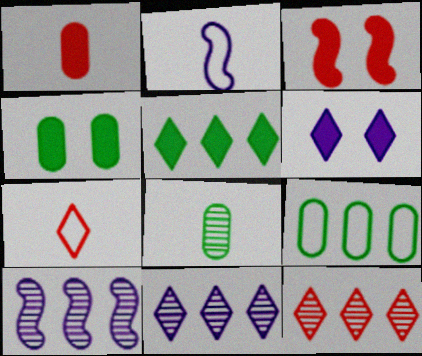[[2, 4, 12], 
[3, 4, 6], 
[4, 7, 10], 
[4, 8, 9]]